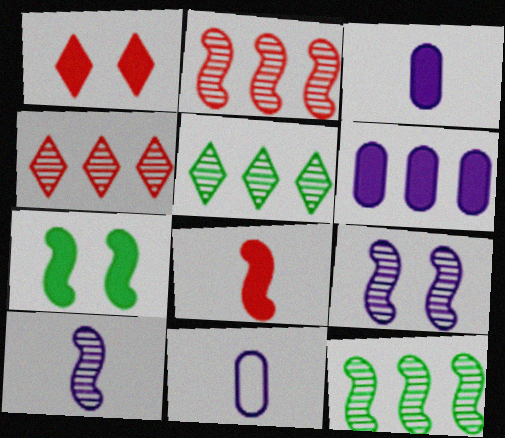[[1, 11, 12], 
[4, 7, 11]]